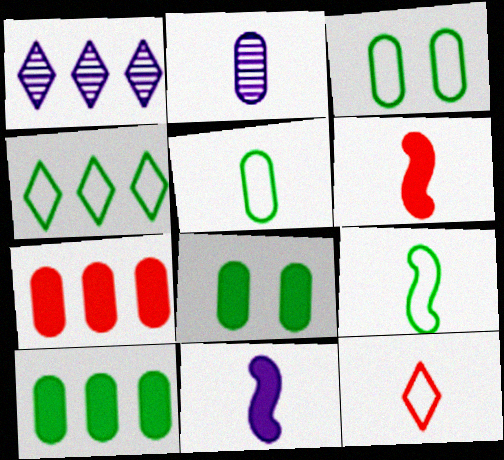[[1, 3, 6], 
[2, 3, 7], 
[3, 4, 9]]